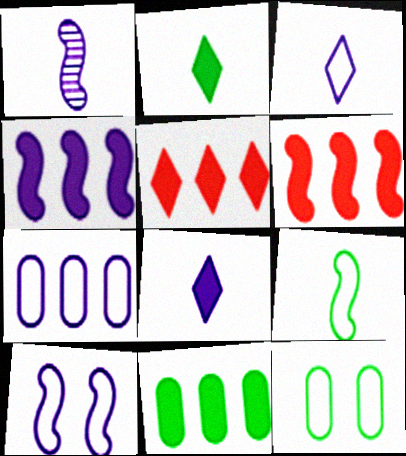[[1, 4, 10], 
[1, 5, 12], 
[3, 7, 10], 
[4, 5, 11]]